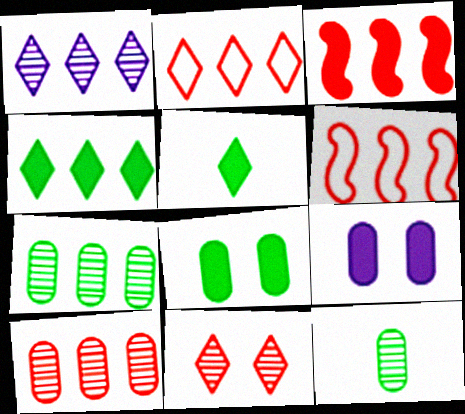[[1, 2, 4], 
[2, 3, 10], 
[3, 5, 9]]